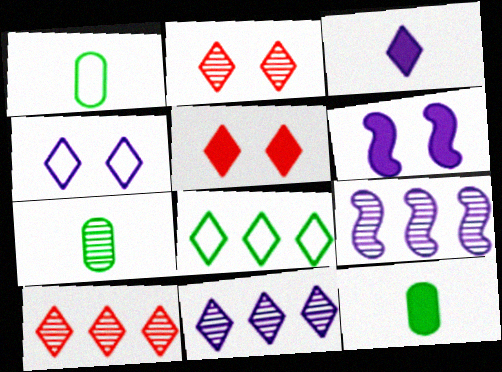[[1, 5, 9], 
[1, 6, 10], 
[1, 7, 12], 
[2, 3, 8], 
[2, 7, 9], 
[3, 4, 11]]